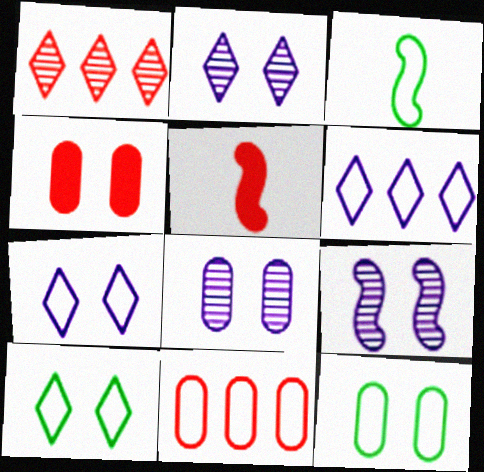[[2, 8, 9], 
[3, 7, 11], 
[4, 8, 12], 
[4, 9, 10]]